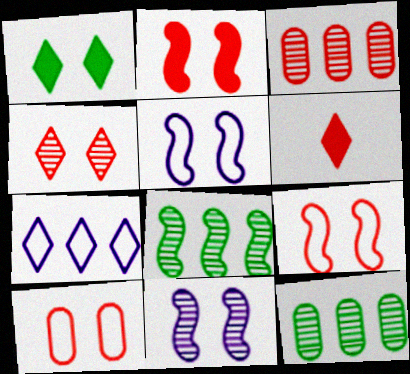[[1, 10, 11], 
[2, 4, 10], 
[3, 6, 9], 
[5, 6, 12]]